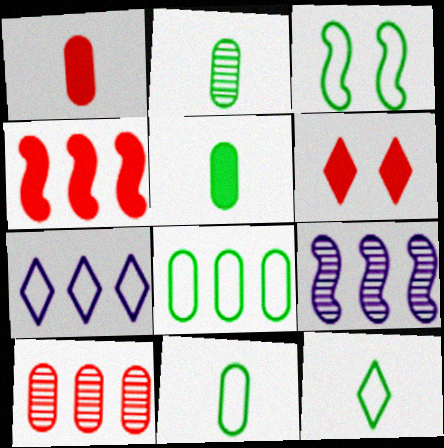[[1, 4, 6], 
[2, 5, 11], 
[3, 8, 12], 
[6, 9, 11]]